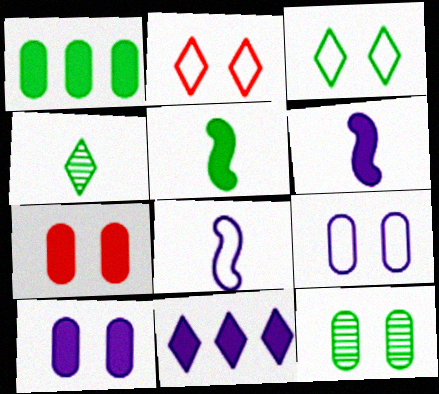[[2, 4, 11], 
[5, 7, 11], 
[6, 10, 11], 
[7, 9, 12]]